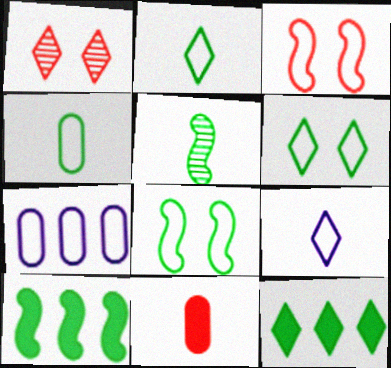[[1, 9, 12], 
[2, 3, 7], 
[5, 8, 10], 
[5, 9, 11]]